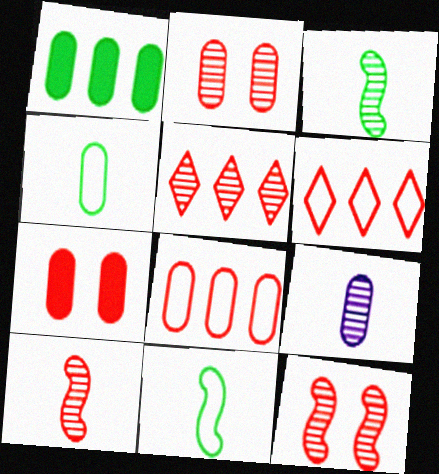[[2, 5, 10], 
[6, 7, 10]]